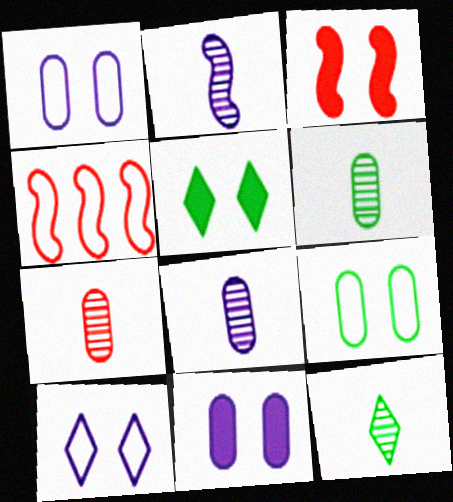[[2, 7, 12], 
[3, 5, 11], 
[4, 5, 8], 
[4, 11, 12], 
[6, 7, 8]]